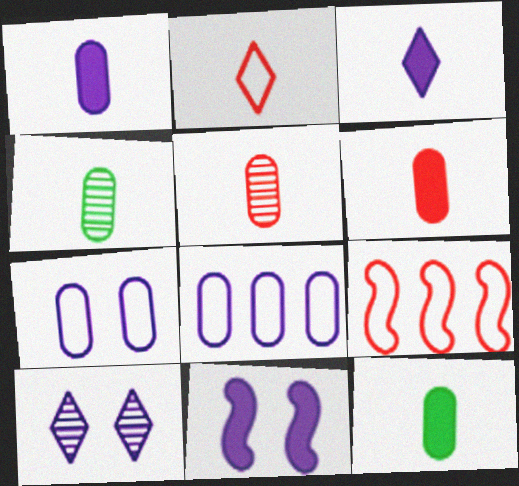[[1, 6, 12], 
[7, 10, 11], 
[9, 10, 12]]